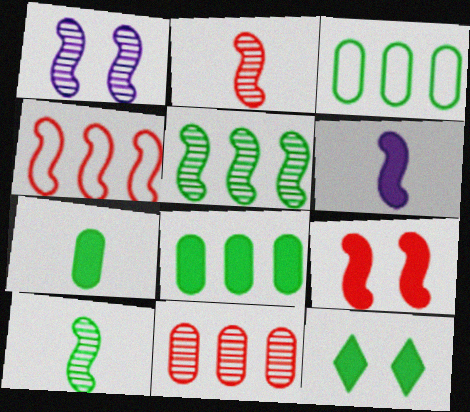[[1, 2, 5], 
[2, 4, 9], 
[3, 10, 12]]